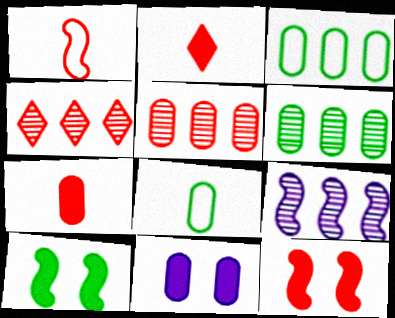[[1, 9, 10], 
[4, 6, 9], 
[5, 8, 11]]